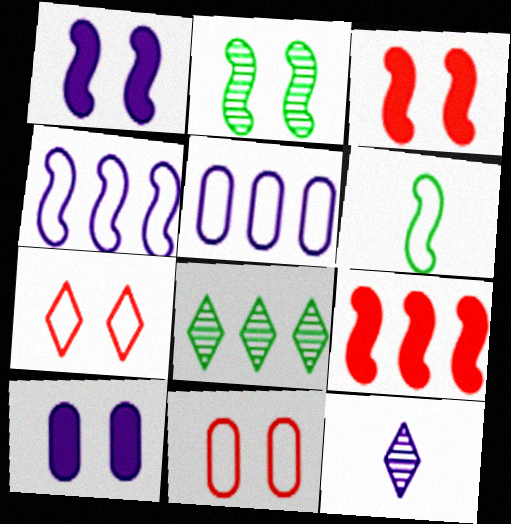[[1, 5, 12], 
[2, 7, 10], 
[4, 10, 12], 
[5, 6, 7], 
[5, 8, 9]]